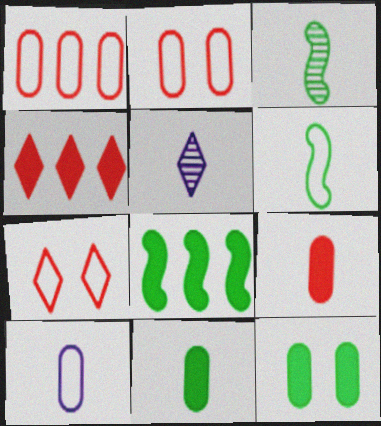[[2, 5, 8], 
[5, 6, 9]]